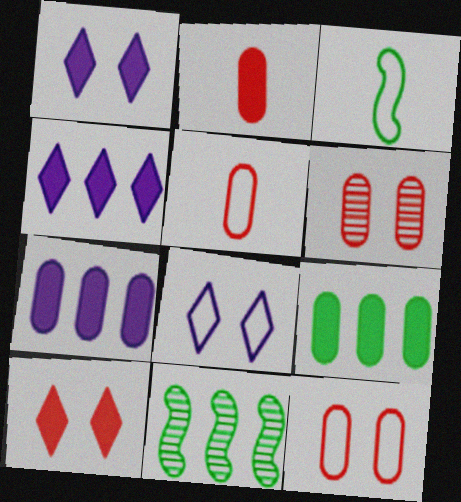[[1, 5, 11], 
[2, 8, 11], 
[3, 4, 6]]